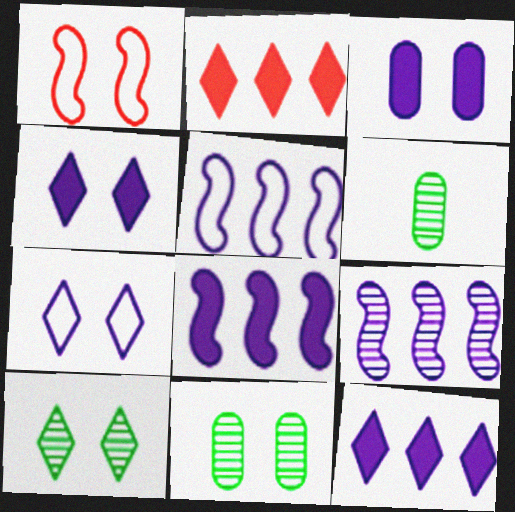[[1, 3, 10], 
[1, 4, 11], 
[1, 6, 12], 
[5, 8, 9]]